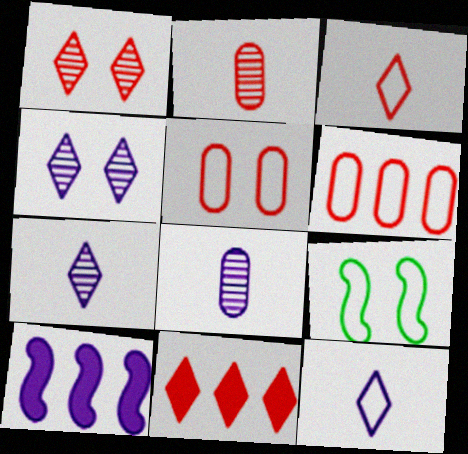[[1, 3, 11], 
[6, 9, 12], 
[8, 9, 11]]